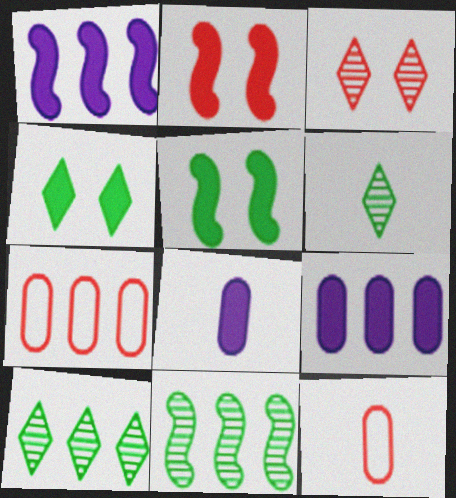[[1, 7, 10]]